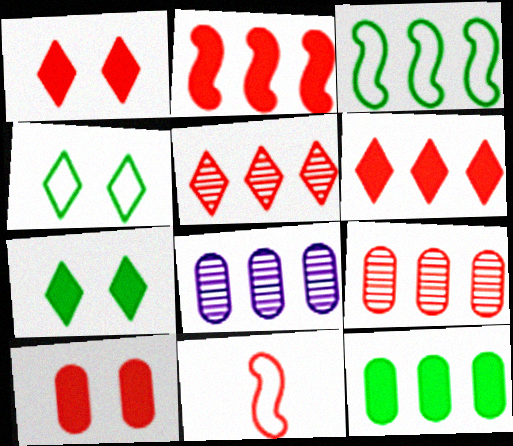[[1, 9, 11], 
[3, 6, 8], 
[5, 10, 11], 
[7, 8, 11]]